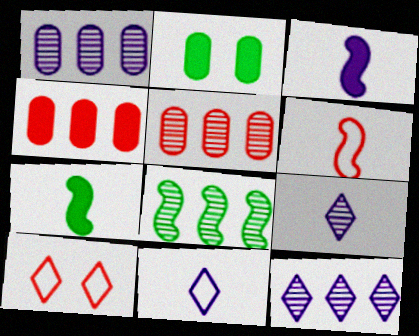[[1, 7, 10], 
[2, 6, 12], 
[5, 8, 12]]